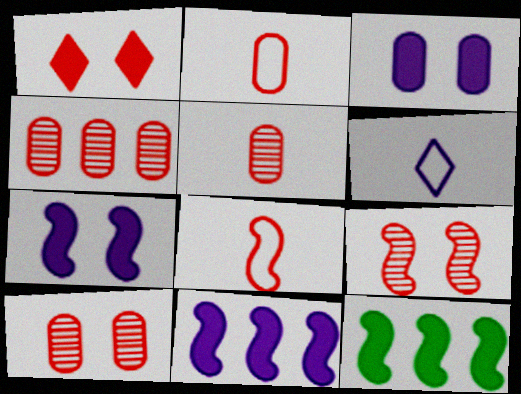[[1, 4, 8], 
[4, 5, 10], 
[6, 10, 12]]